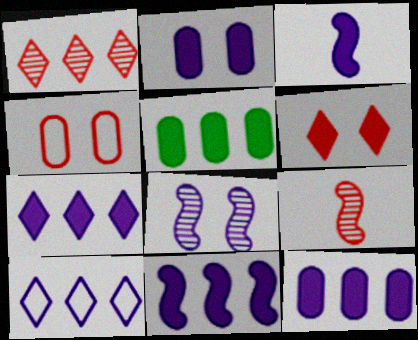[[2, 3, 7], 
[3, 5, 6], 
[7, 11, 12]]